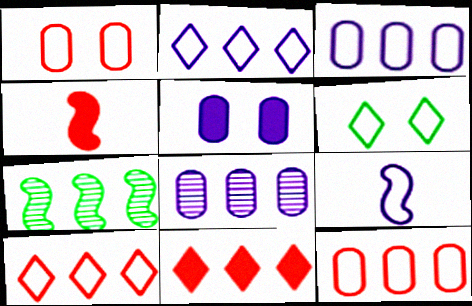[[3, 7, 11], 
[4, 6, 8], 
[6, 9, 12]]